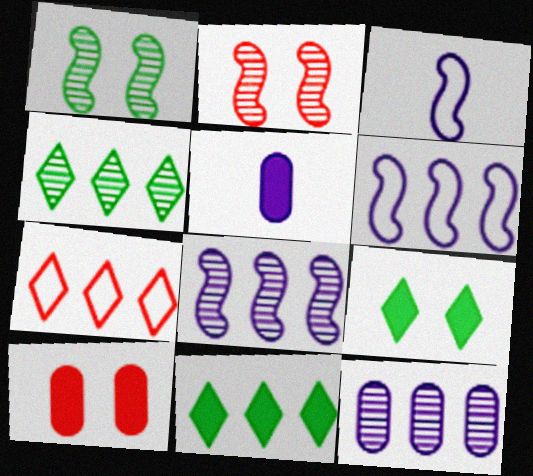[[1, 5, 7], 
[3, 4, 10]]